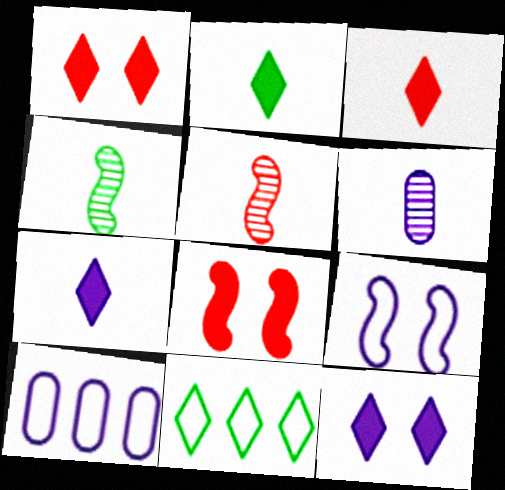[[1, 4, 10], 
[2, 3, 7], 
[6, 8, 11]]